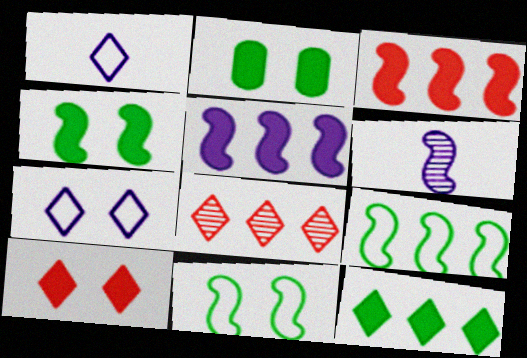[[3, 6, 11]]